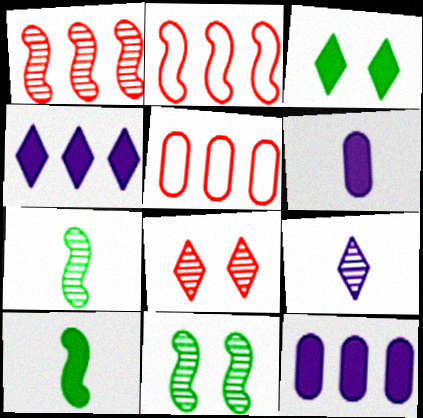[]